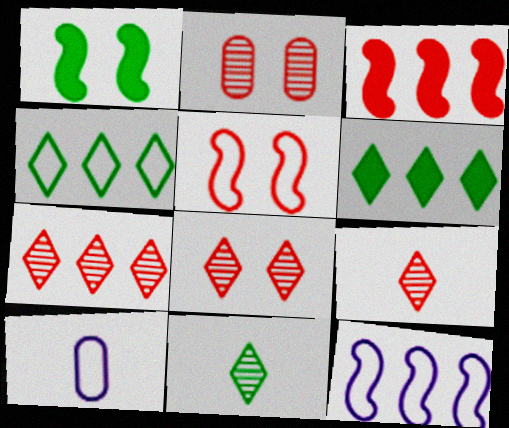[[1, 7, 10], 
[4, 5, 10], 
[7, 8, 9]]